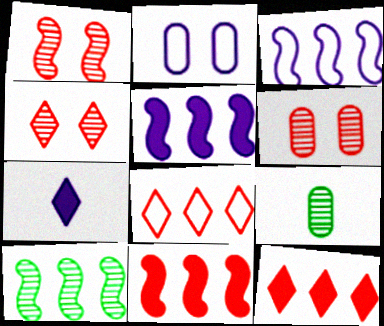[[1, 4, 6], 
[3, 10, 11]]